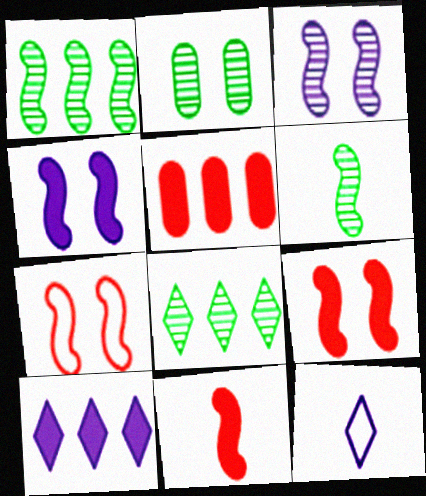[[2, 6, 8]]